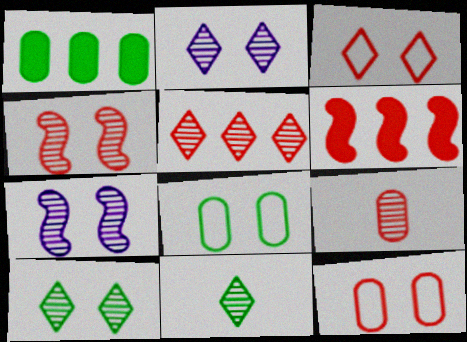[[2, 5, 11], 
[3, 6, 9], 
[4, 5, 9]]